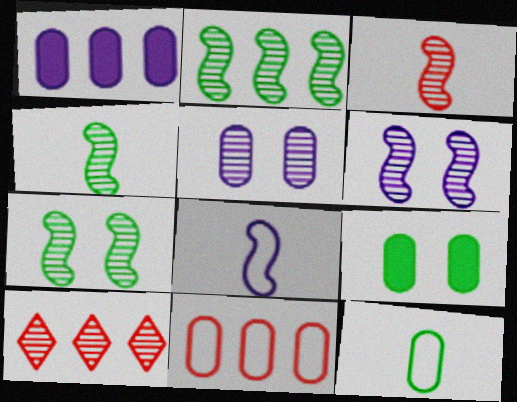[[2, 3, 6], 
[2, 4, 7], 
[4, 5, 10], 
[8, 9, 10]]